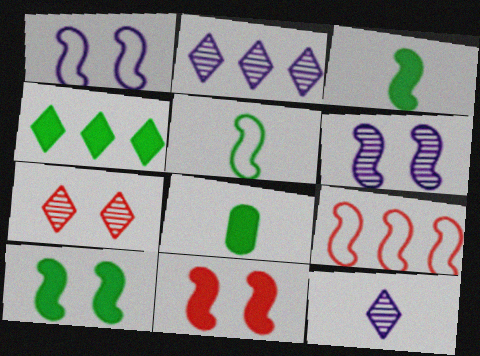[[1, 5, 9], 
[3, 6, 9], 
[4, 8, 10]]